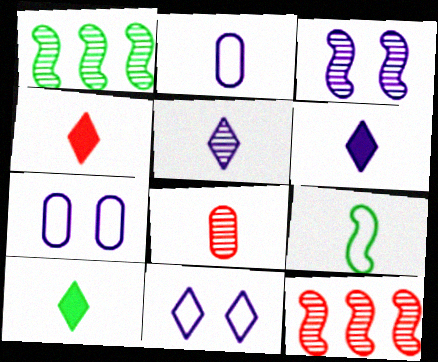[[1, 4, 7], 
[4, 6, 10], 
[6, 8, 9], 
[7, 10, 12]]